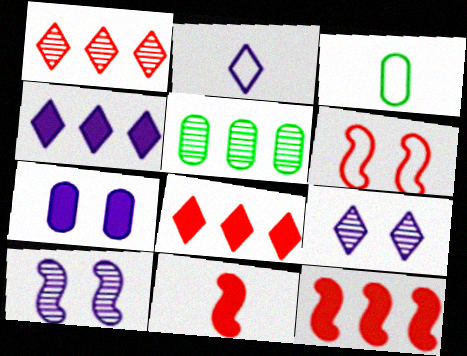[[2, 4, 9], 
[3, 8, 10], 
[3, 9, 12]]